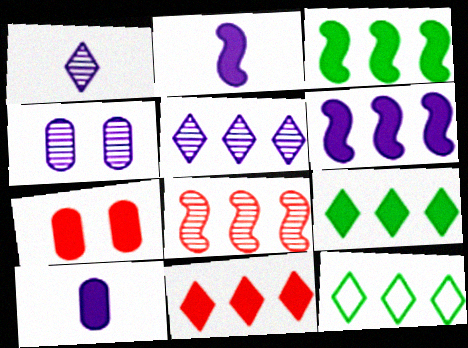[[2, 7, 9], 
[5, 11, 12]]